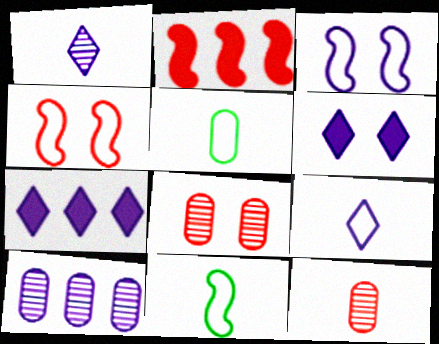[[7, 8, 11]]